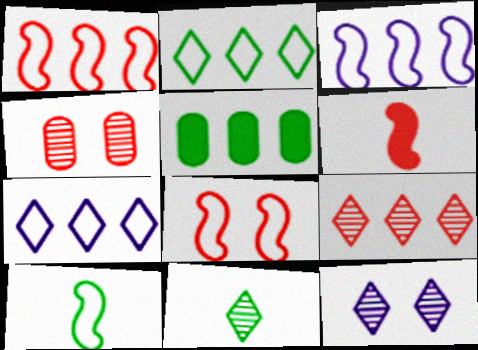[[3, 5, 9], 
[3, 8, 10], 
[9, 11, 12]]